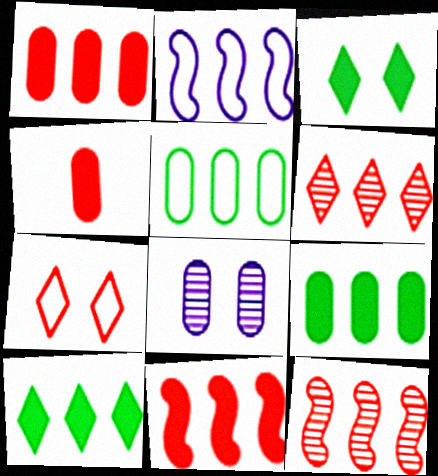[[2, 6, 9], 
[4, 5, 8], 
[4, 7, 12]]